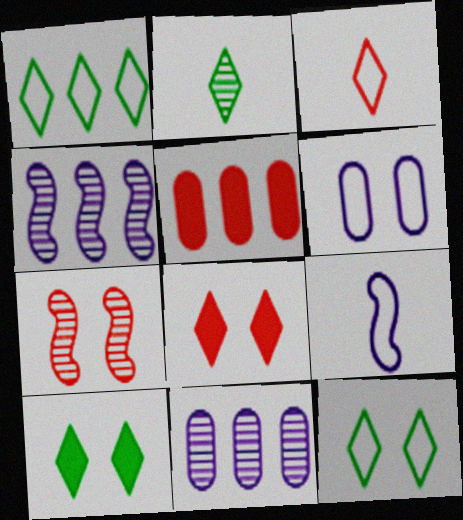[[1, 2, 10], 
[1, 4, 5], 
[2, 7, 11], 
[3, 5, 7], 
[6, 7, 10]]